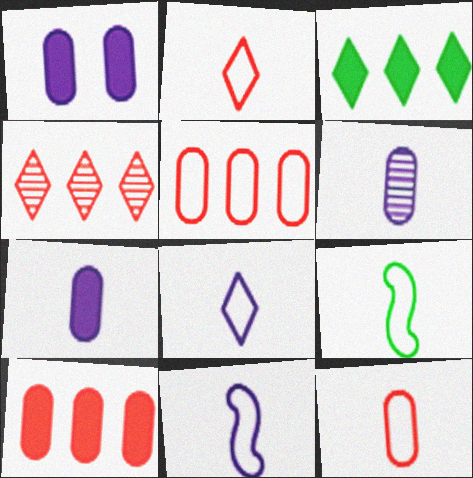[[1, 4, 9], 
[8, 9, 12]]